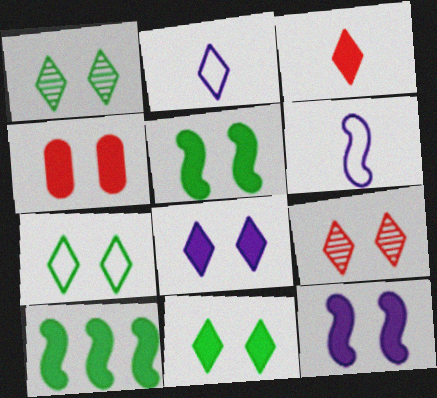[[1, 7, 11], 
[4, 5, 8], 
[4, 11, 12], 
[7, 8, 9]]